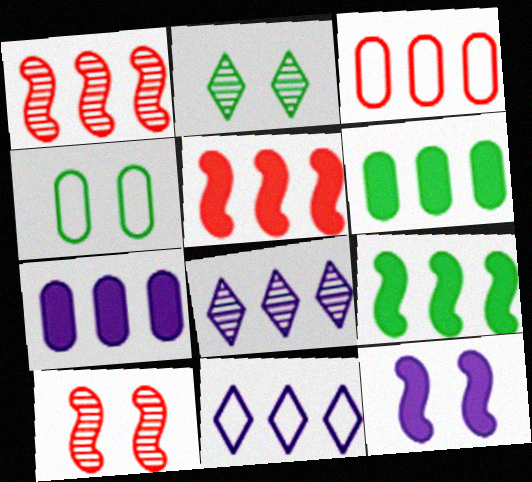[[1, 6, 11], 
[3, 8, 9]]